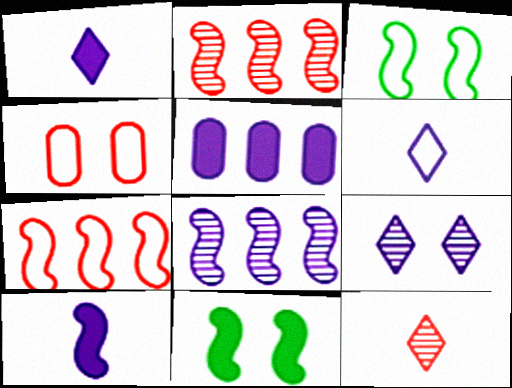[[2, 3, 10], 
[3, 5, 12], 
[4, 9, 11]]